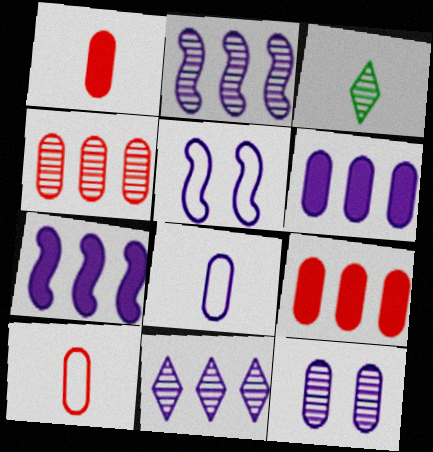[[3, 5, 9], 
[6, 8, 12]]